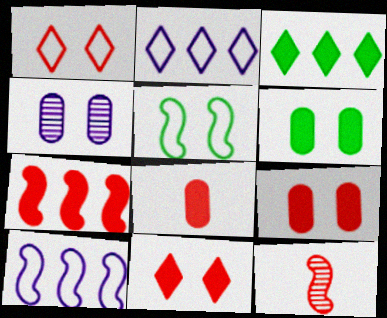[[2, 6, 12], 
[4, 5, 11], 
[7, 8, 11]]